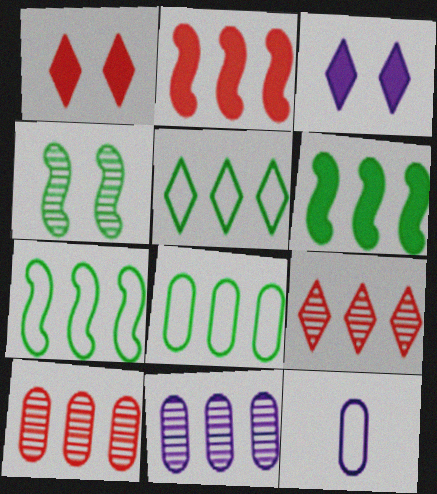[[2, 5, 11], 
[5, 7, 8]]